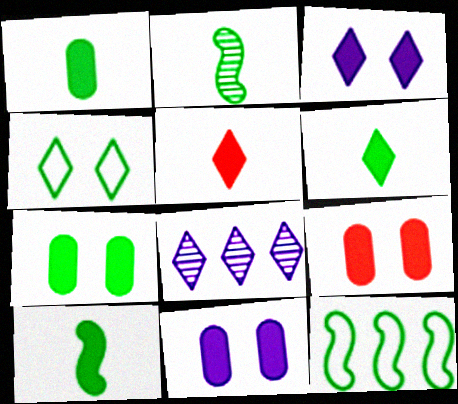[[1, 6, 10], 
[4, 5, 8], 
[7, 9, 11]]